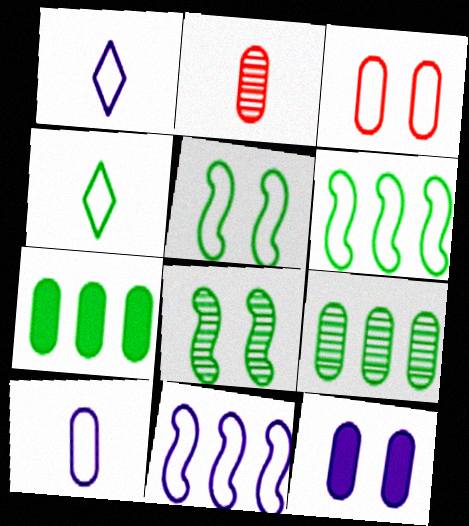[[1, 3, 6], 
[3, 4, 11], 
[4, 7, 8]]